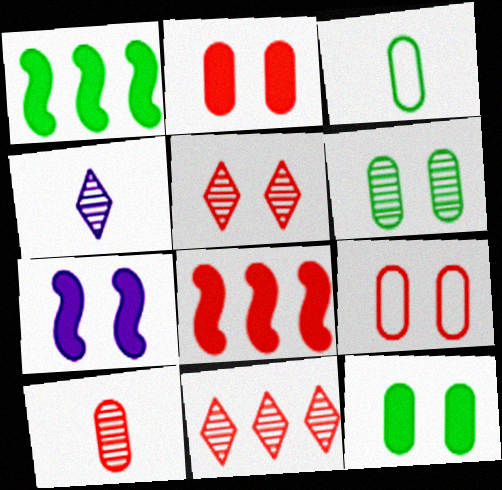[[1, 4, 9], 
[3, 7, 11]]